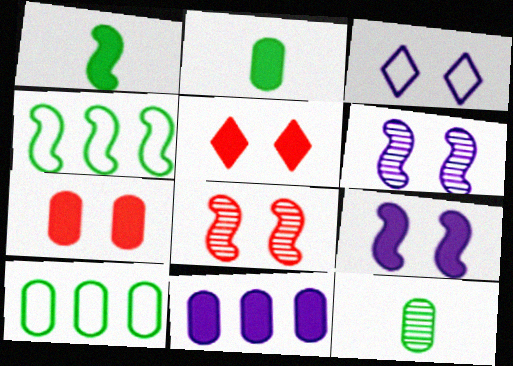[[1, 5, 11], 
[2, 7, 11]]